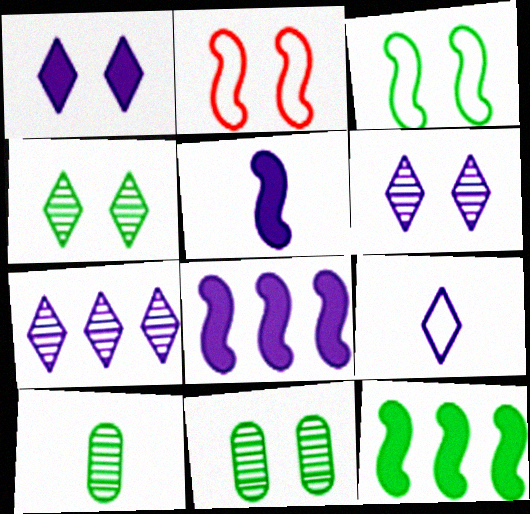[[1, 2, 11], 
[1, 7, 9]]